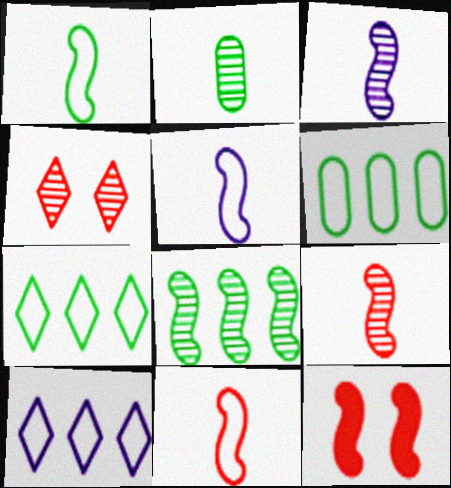[[1, 5, 11], 
[2, 10, 12], 
[5, 8, 12]]